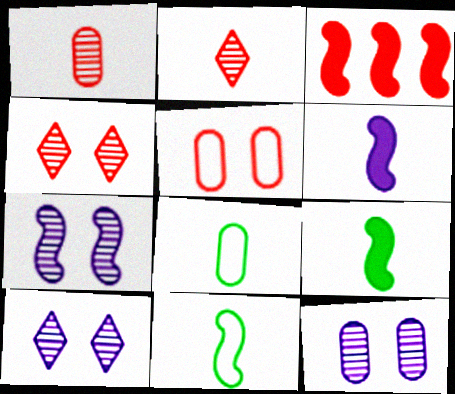[[2, 3, 5], 
[2, 6, 8], 
[3, 7, 11], 
[3, 8, 10], 
[7, 10, 12]]